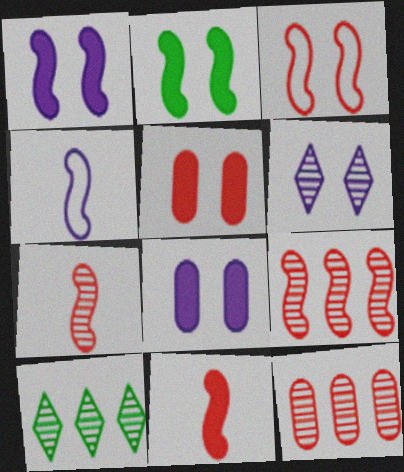[[2, 4, 9], 
[3, 9, 11], 
[4, 5, 10]]